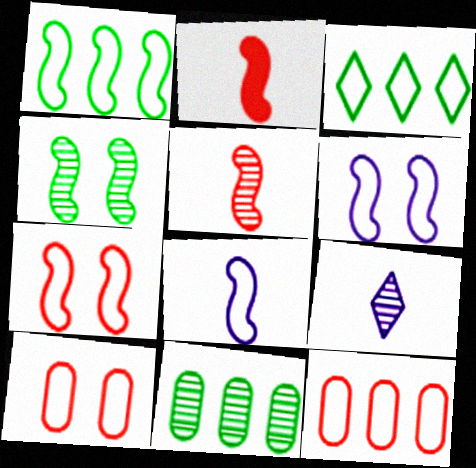[[1, 7, 8], 
[3, 8, 10]]